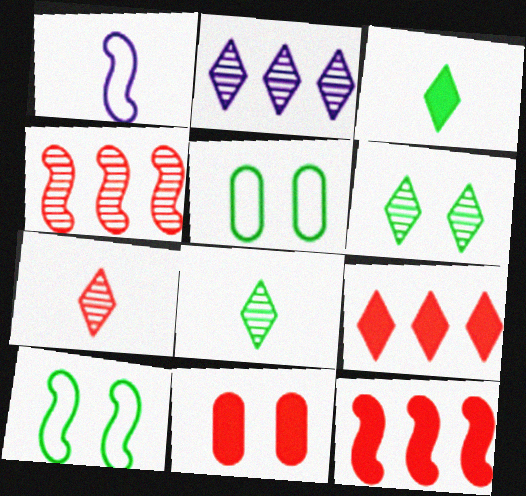[[2, 6, 7]]